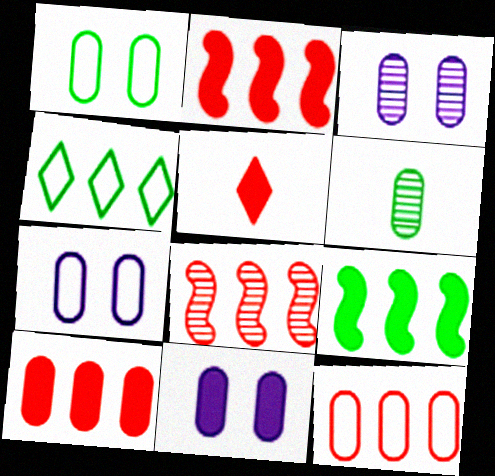[[3, 7, 11], 
[5, 9, 11], 
[6, 7, 10], 
[6, 11, 12]]